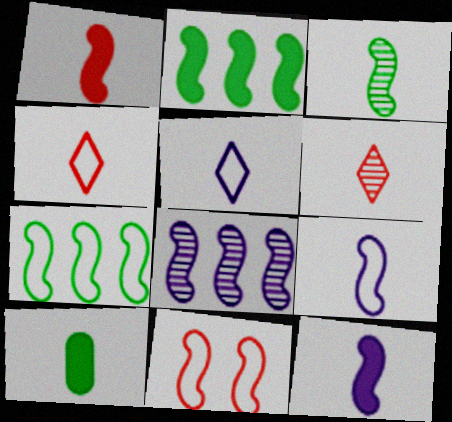[[1, 3, 9], 
[6, 9, 10], 
[7, 9, 11]]